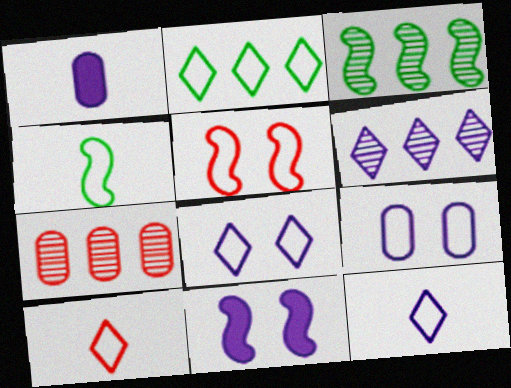[[2, 8, 10], 
[3, 6, 7]]